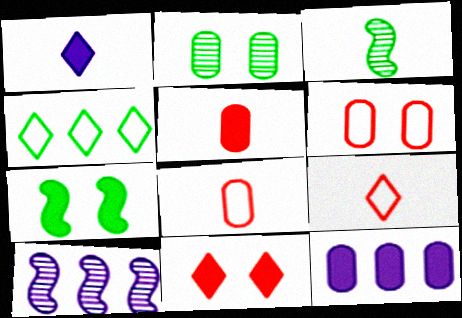[[1, 3, 8], 
[2, 8, 12]]